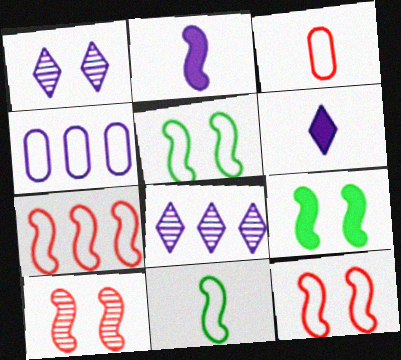[[1, 2, 4], 
[3, 8, 9]]